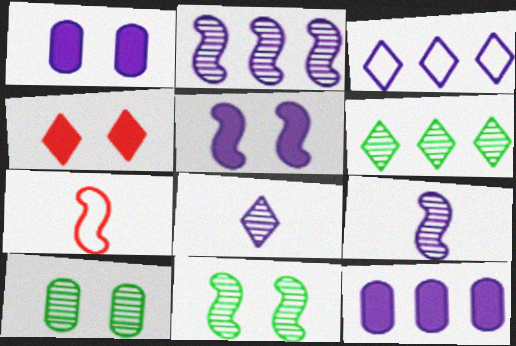[[1, 3, 9], 
[1, 6, 7], 
[2, 3, 12]]